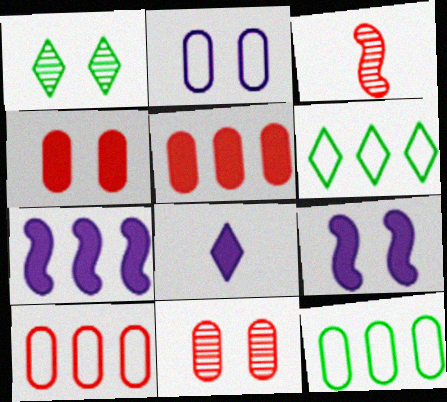[]